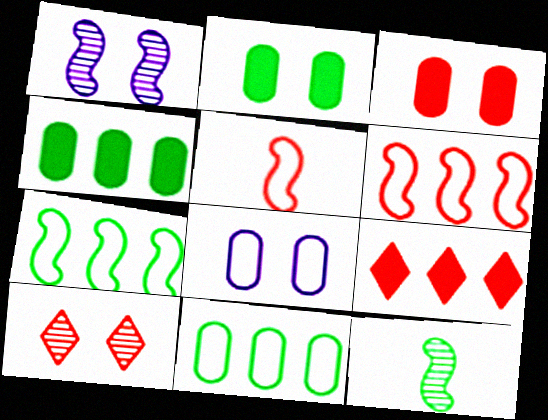[[8, 9, 12]]